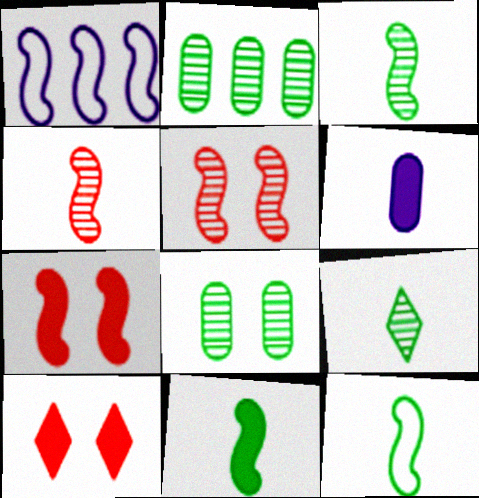[[1, 3, 7], 
[1, 5, 11], 
[3, 11, 12]]